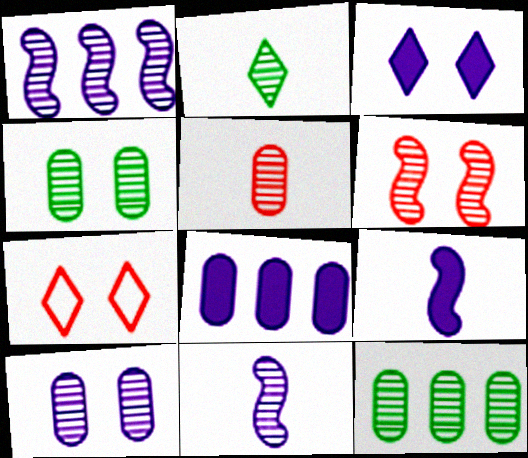[[2, 5, 11], 
[3, 8, 9], 
[5, 10, 12], 
[7, 9, 12]]